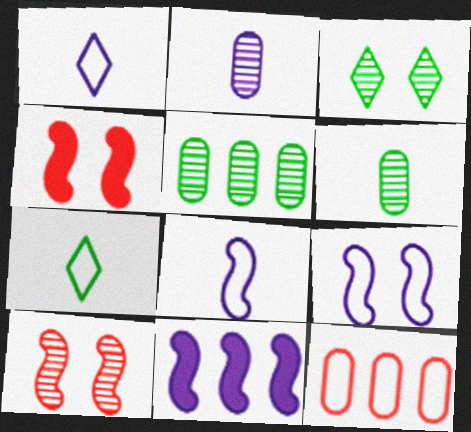[[1, 4, 5], 
[7, 9, 12]]